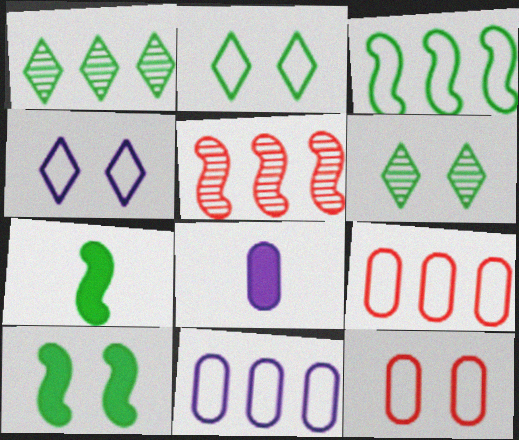[[2, 5, 8]]